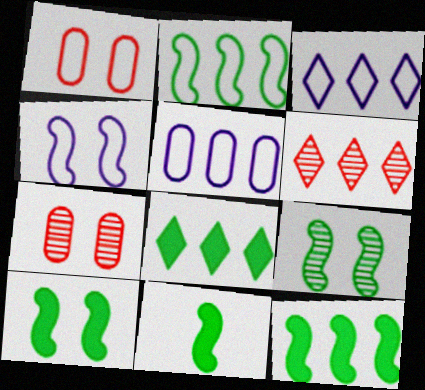[[2, 9, 11], 
[3, 6, 8], 
[3, 7, 11], 
[5, 6, 12], 
[10, 11, 12]]